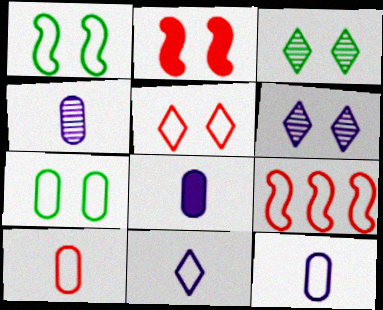[[2, 6, 7], 
[3, 8, 9], 
[4, 8, 12], 
[5, 9, 10], 
[7, 9, 11]]